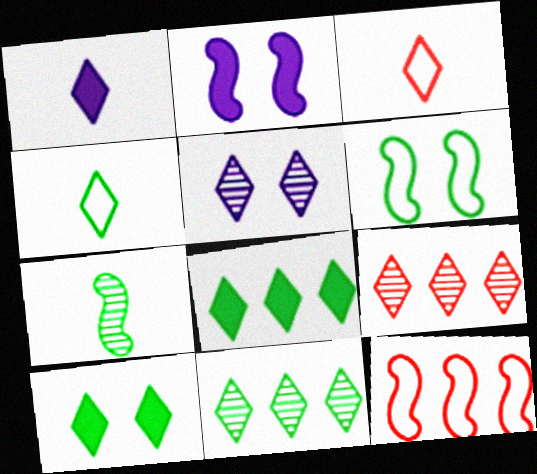[[2, 7, 12], 
[3, 5, 8], 
[4, 10, 11]]